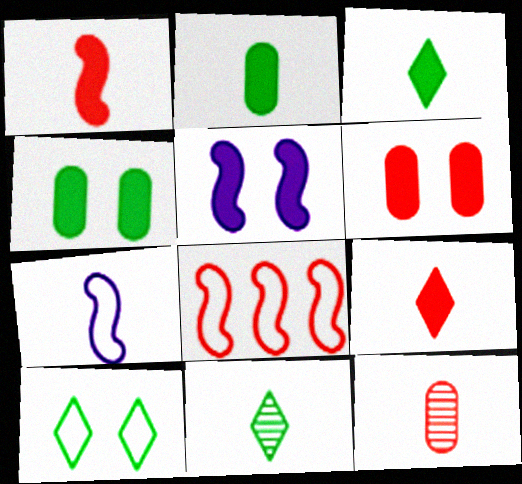[[3, 7, 12]]